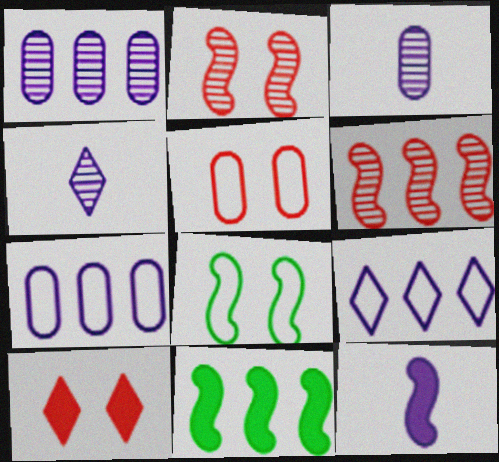[[2, 5, 10], 
[4, 5, 11], 
[6, 8, 12]]